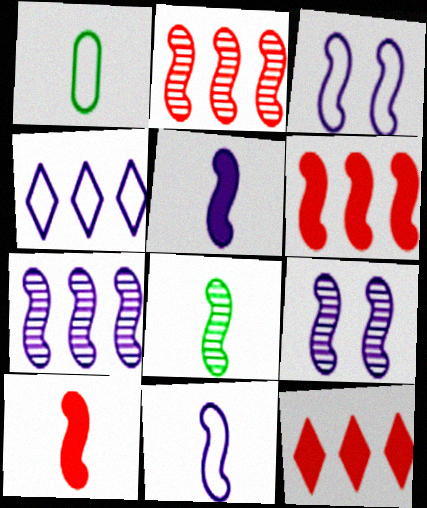[[1, 9, 12], 
[2, 8, 9], 
[3, 5, 7], 
[3, 6, 8], 
[8, 10, 11]]